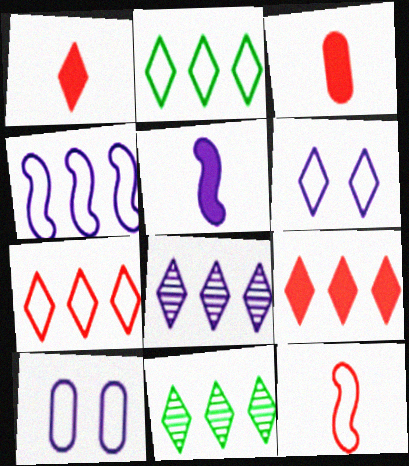[[1, 6, 11], 
[2, 8, 9], 
[2, 10, 12], 
[5, 8, 10]]